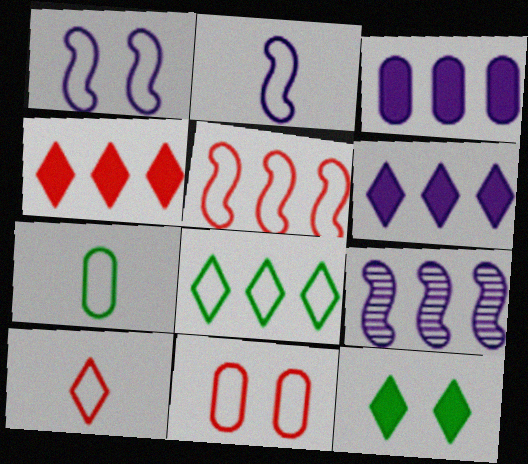[[2, 7, 10], 
[2, 8, 11], 
[5, 10, 11]]